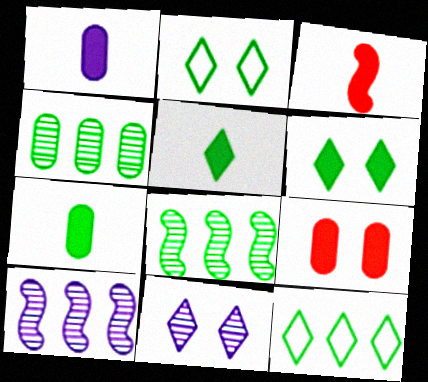[[1, 3, 5], 
[2, 7, 8]]